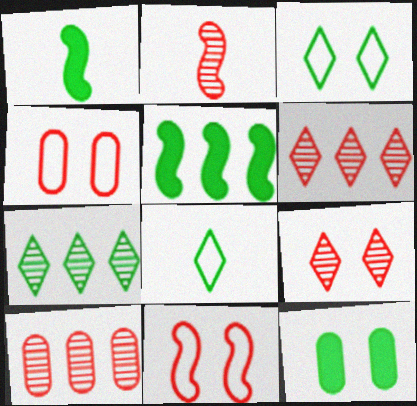[[2, 9, 10]]